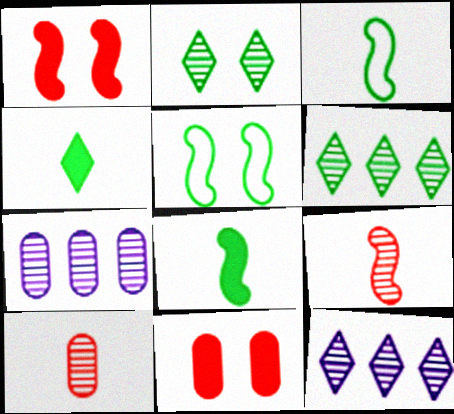[[2, 7, 9], 
[3, 11, 12]]